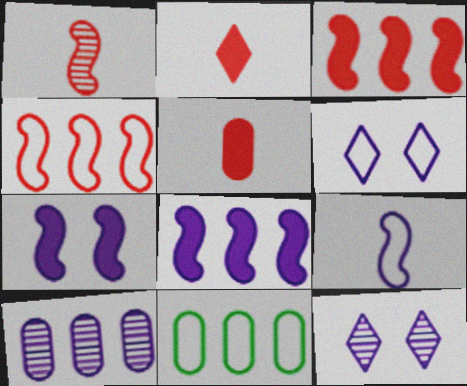[]